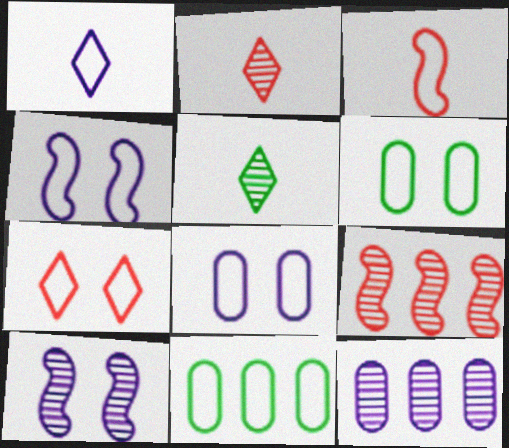[[4, 6, 7]]